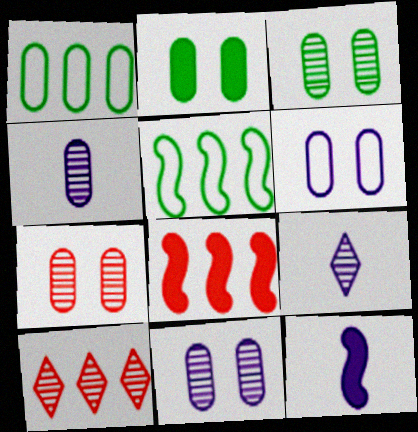[[2, 6, 7], 
[3, 7, 11]]